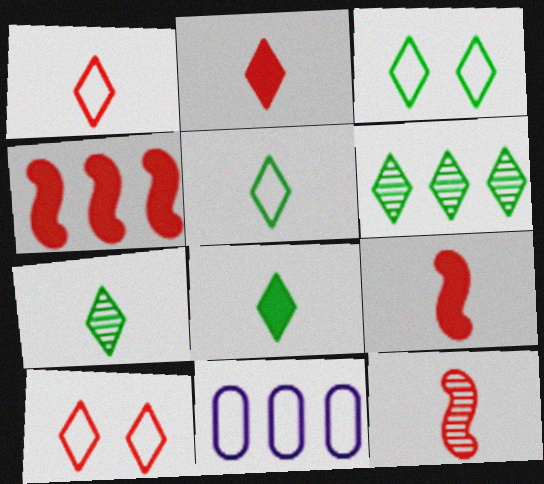[[3, 6, 8], 
[4, 6, 11], 
[5, 7, 8]]